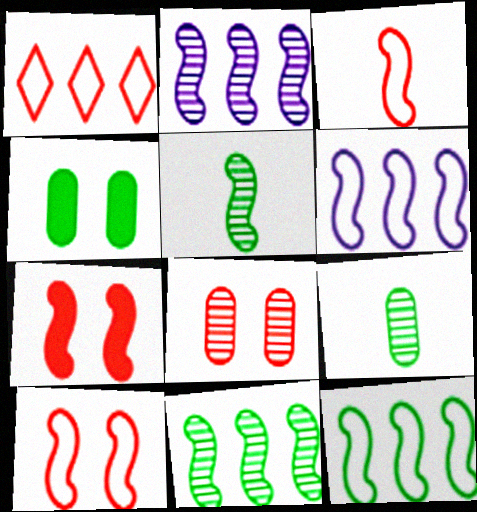[[5, 6, 7]]